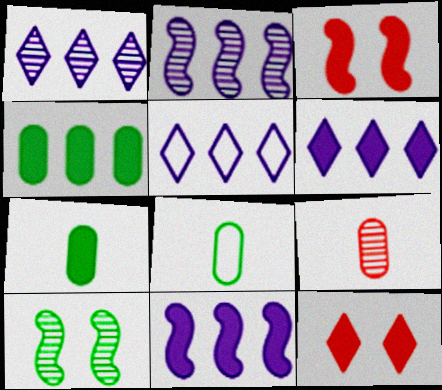[[1, 3, 8], 
[1, 5, 6], 
[1, 9, 10], 
[2, 8, 12], 
[3, 6, 7], 
[7, 11, 12]]